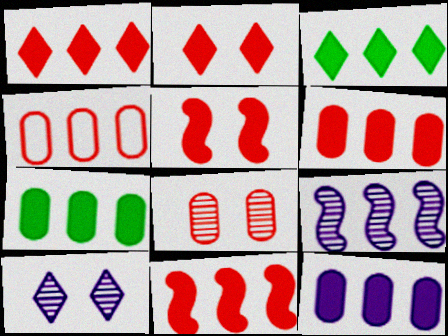[[1, 6, 11], 
[3, 4, 9], 
[3, 11, 12], 
[6, 7, 12]]